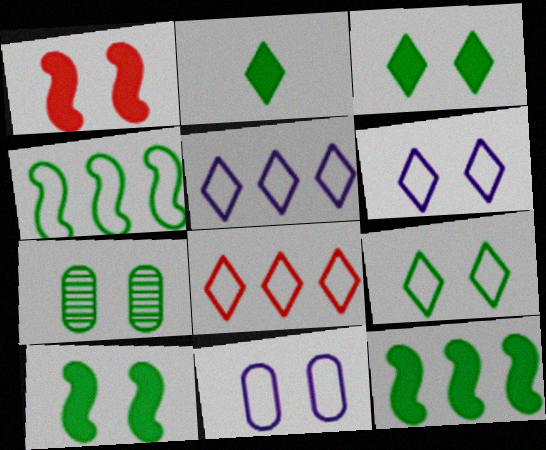[[1, 6, 7], 
[2, 4, 7], 
[7, 9, 10]]